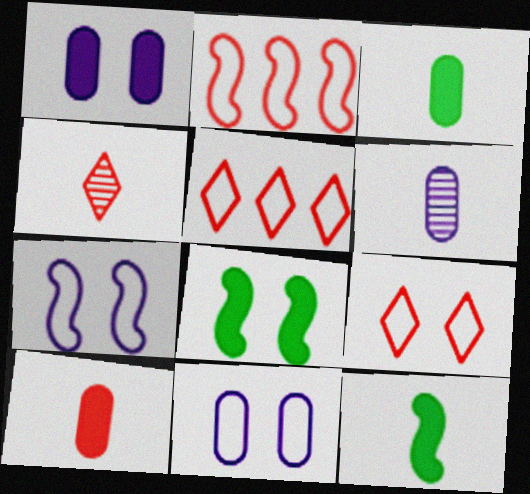[[5, 6, 8]]